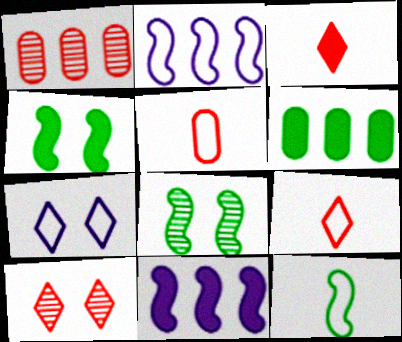[]